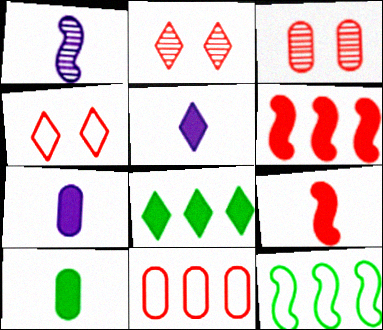[[2, 7, 12], 
[2, 9, 11], 
[3, 5, 12], 
[5, 9, 10]]